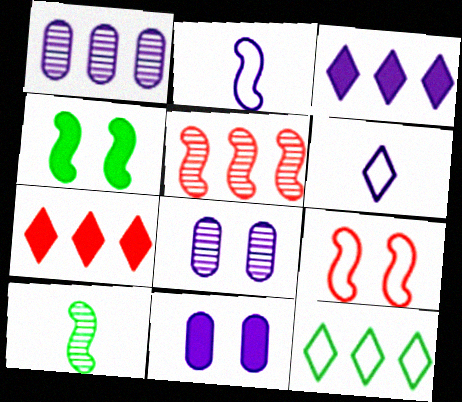[[2, 3, 8], 
[2, 4, 5]]